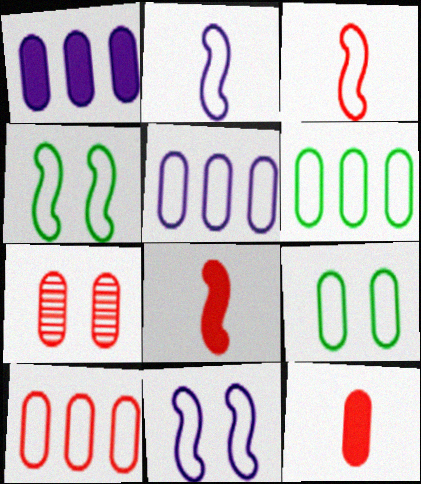[[5, 6, 10], 
[7, 10, 12]]